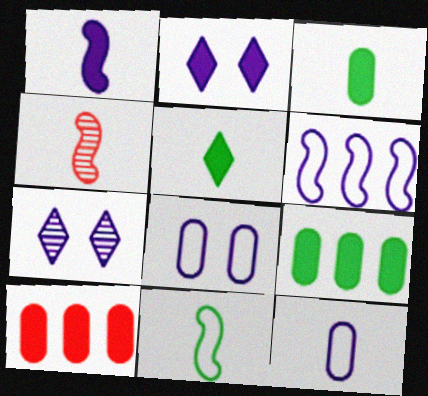[[1, 4, 11], 
[4, 5, 12], 
[7, 10, 11]]